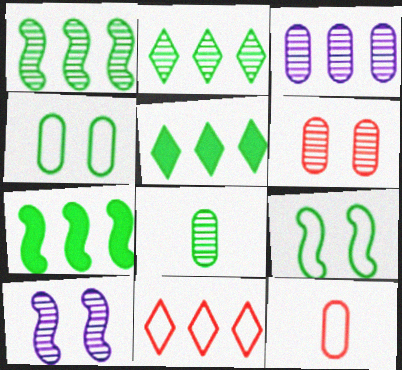[[3, 6, 8], 
[3, 7, 11], 
[5, 8, 9], 
[5, 10, 12]]